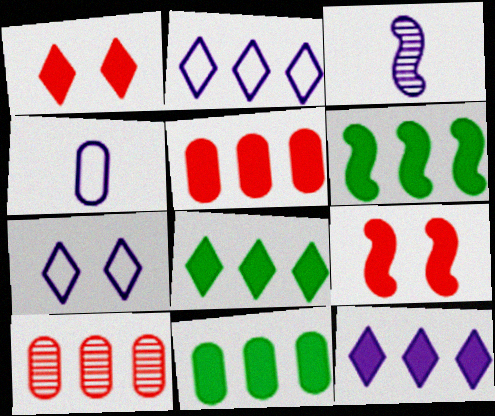[[2, 6, 10], 
[5, 6, 12], 
[6, 8, 11]]